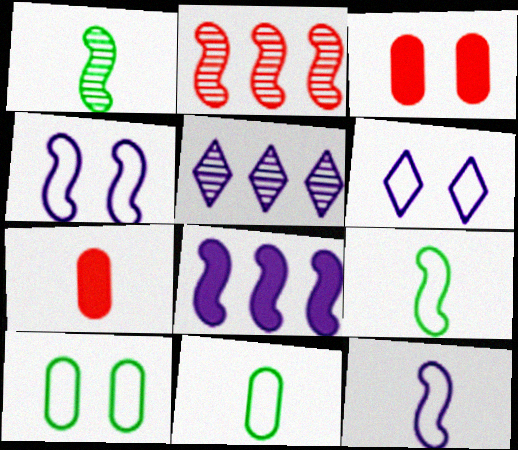[[3, 5, 9]]